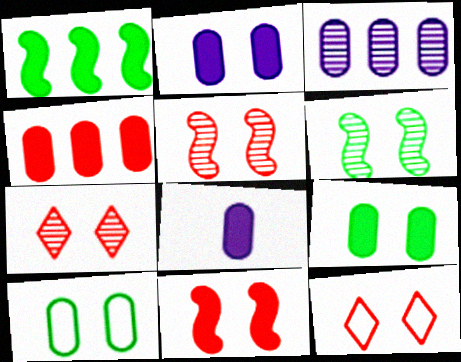[[2, 6, 12], 
[4, 8, 9]]